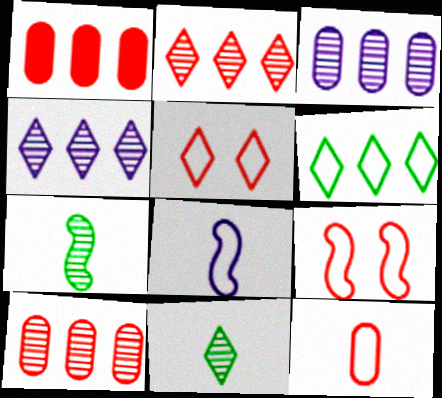[]